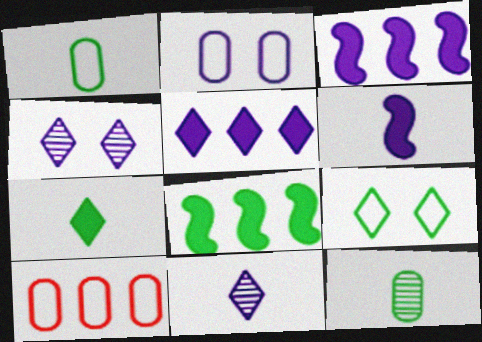[[1, 2, 10], 
[2, 3, 11], 
[8, 9, 12]]